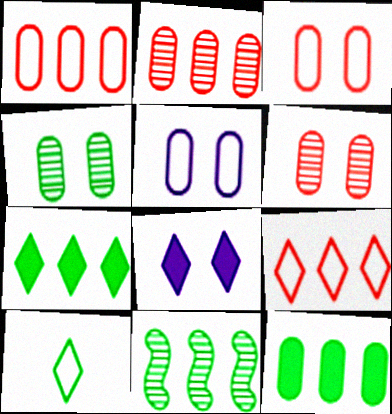[]